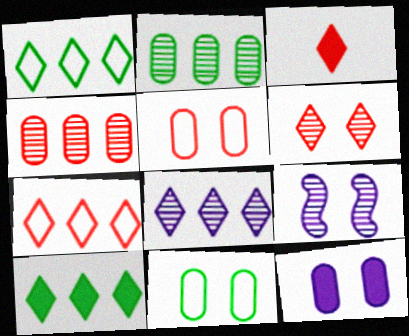[[3, 6, 7], 
[7, 8, 10]]